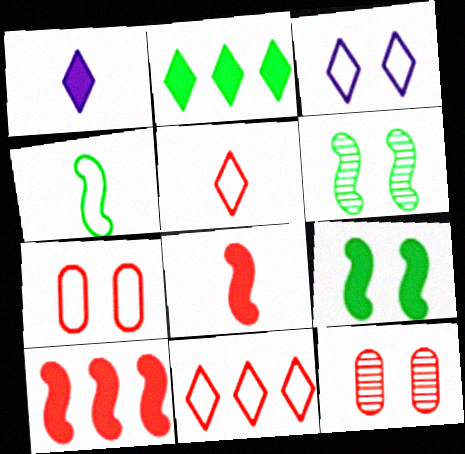[[3, 9, 12], 
[5, 10, 12], 
[8, 11, 12]]